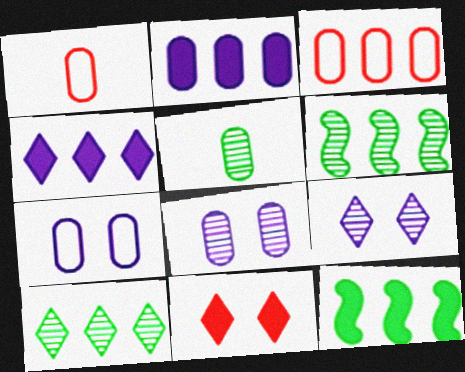[[1, 9, 12], 
[3, 4, 6]]